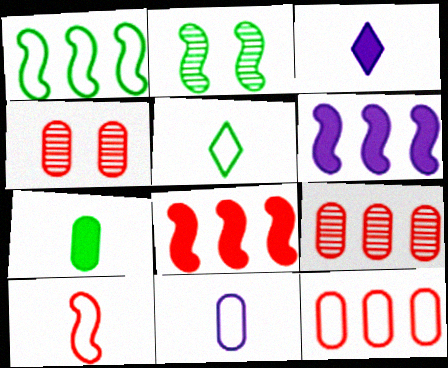[[1, 3, 4], 
[2, 3, 12], 
[2, 6, 10], 
[4, 5, 6], 
[5, 10, 11]]